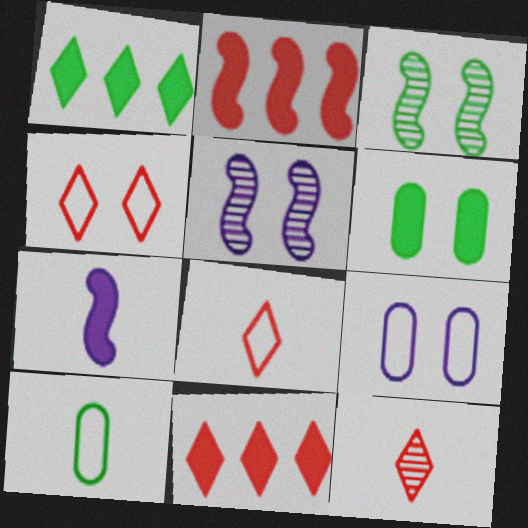[[1, 3, 10], 
[4, 5, 6], 
[4, 11, 12], 
[5, 10, 11], 
[6, 7, 11], 
[7, 10, 12]]